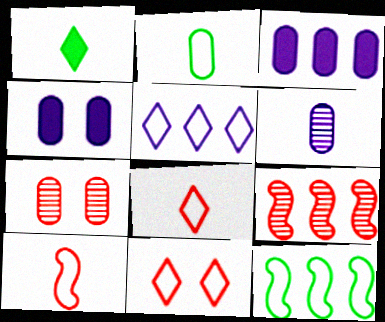[[1, 6, 10], 
[2, 3, 7]]